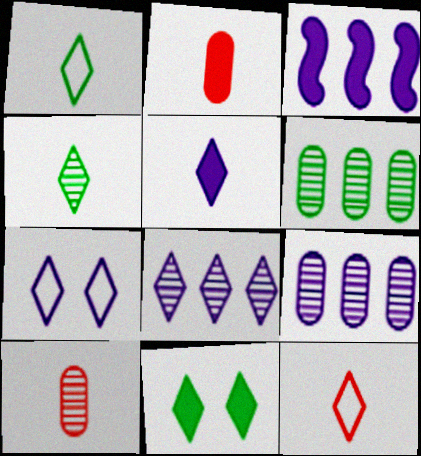[[2, 3, 11], 
[4, 5, 12], 
[5, 7, 8], 
[8, 11, 12]]